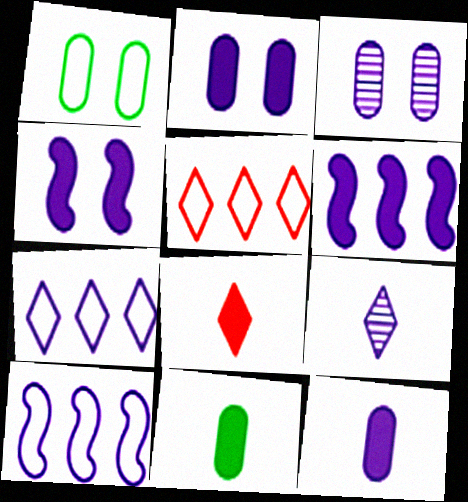[[2, 9, 10]]